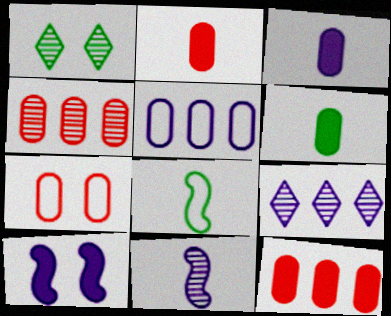[[1, 4, 11], 
[1, 7, 10], 
[2, 3, 6], 
[2, 4, 7]]